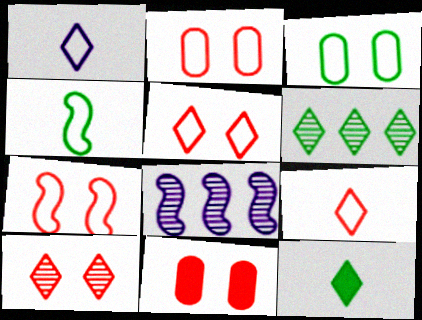[[2, 5, 7], 
[2, 8, 12], 
[7, 10, 11]]